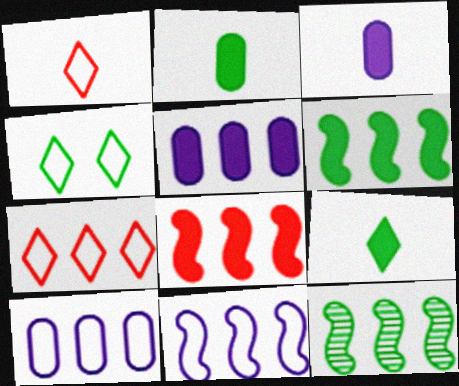[[2, 4, 12], 
[5, 7, 12], 
[8, 11, 12]]